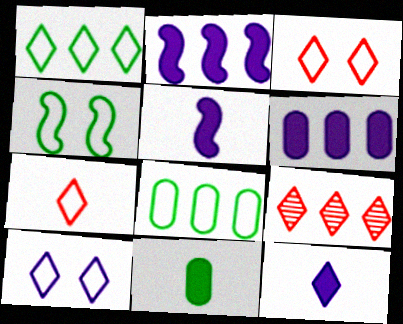[[1, 7, 10], 
[2, 8, 9]]